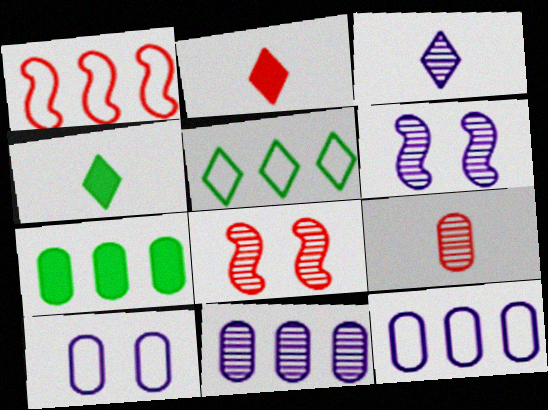[[1, 5, 12], 
[3, 6, 11], 
[4, 8, 12], 
[7, 9, 10]]